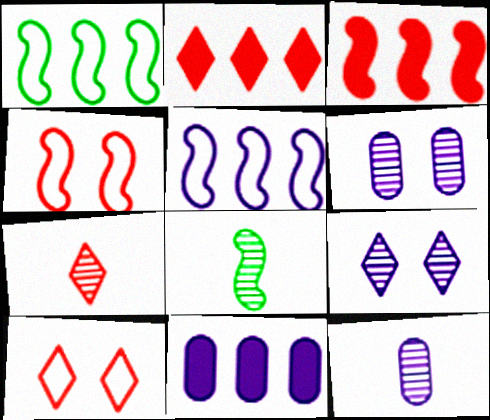[[2, 7, 10], 
[7, 8, 12], 
[8, 10, 11]]